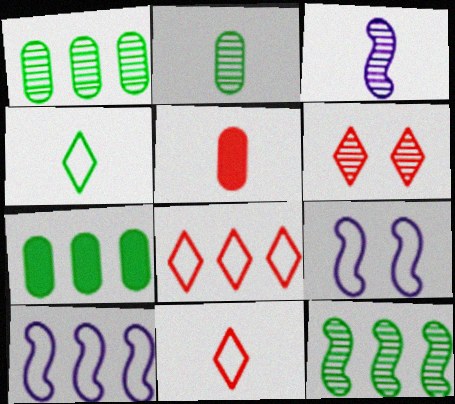[[1, 3, 6], 
[3, 4, 5]]